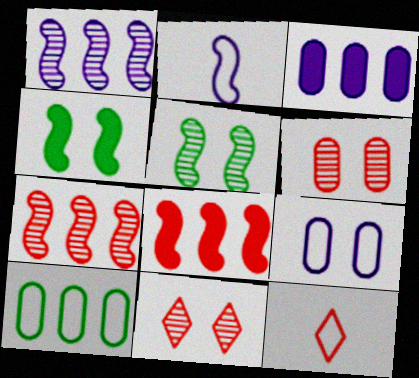[[2, 4, 7], 
[2, 5, 8], 
[3, 5, 12], 
[4, 9, 11], 
[6, 8, 12]]